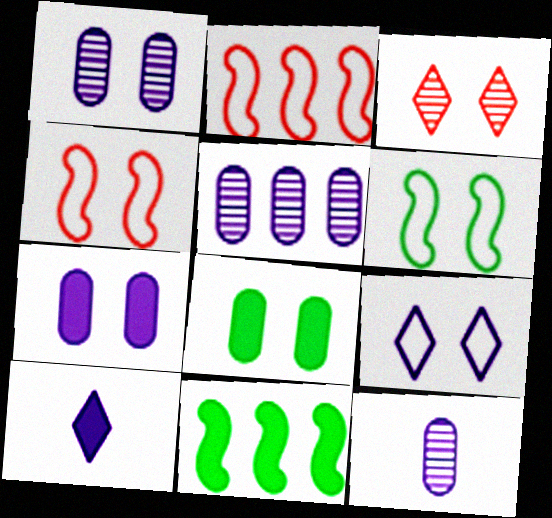[[1, 5, 12], 
[3, 6, 7]]